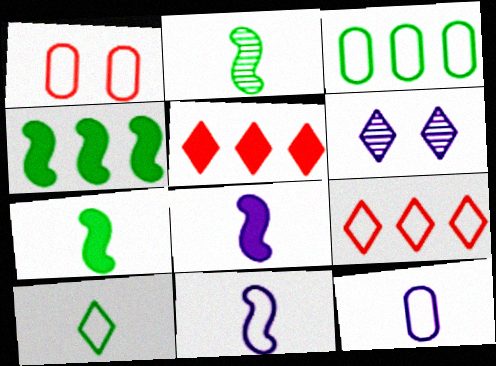[[1, 3, 12], 
[5, 6, 10]]